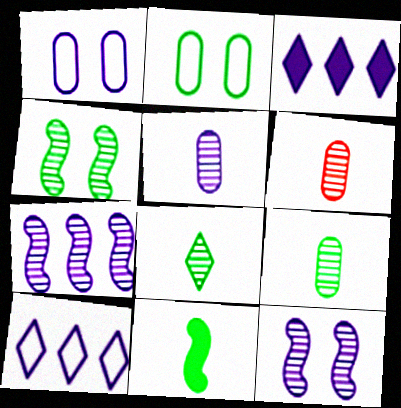[[5, 6, 9]]